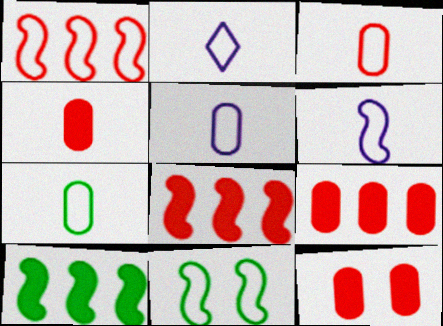[[1, 6, 11], 
[2, 5, 6], 
[3, 5, 7], 
[4, 9, 12]]